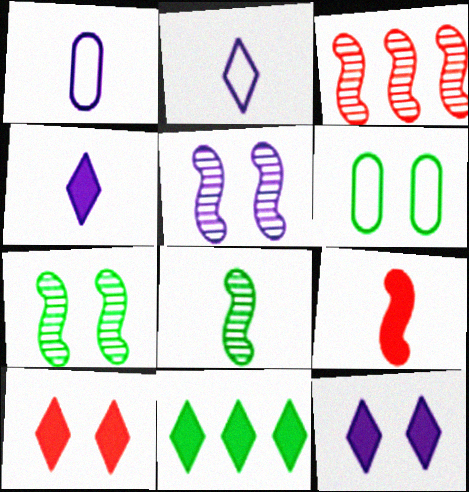[[3, 4, 6], 
[3, 5, 8], 
[4, 10, 11], 
[5, 6, 10], 
[6, 8, 11]]